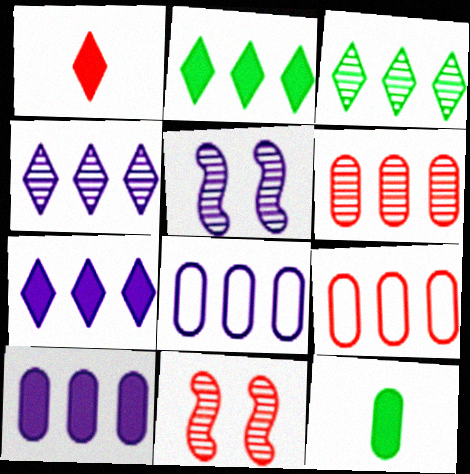[[1, 9, 11]]